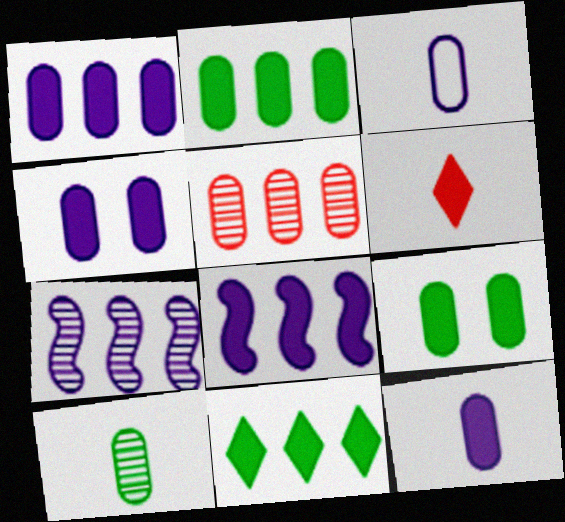[[1, 4, 12], 
[3, 5, 9], 
[6, 8, 9]]